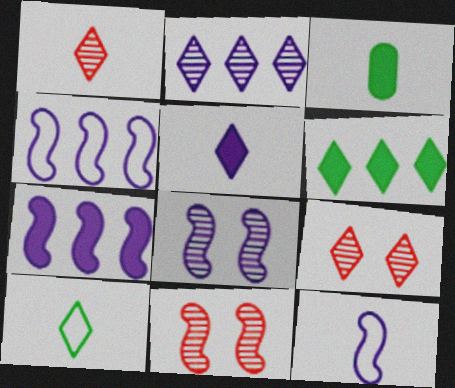[[1, 3, 12], 
[1, 5, 10], 
[3, 4, 9], 
[7, 8, 12]]